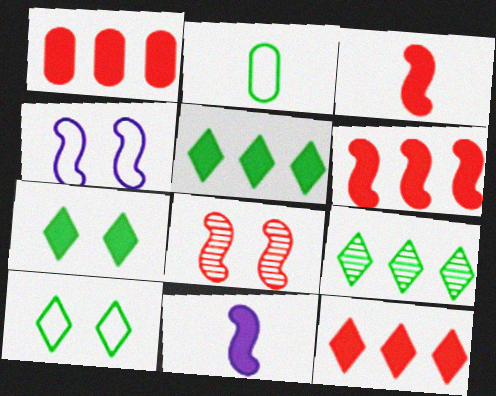[[1, 6, 12], 
[1, 7, 11]]